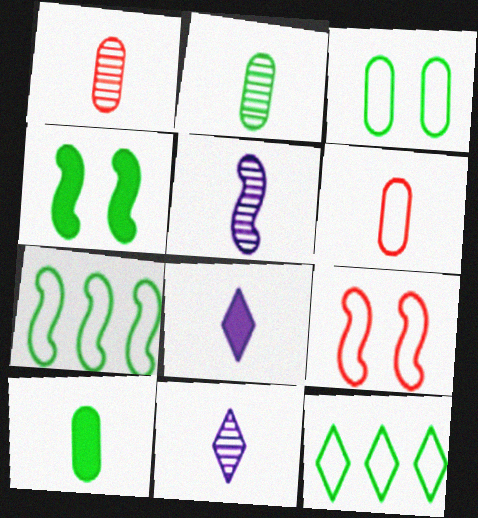[[2, 4, 12]]